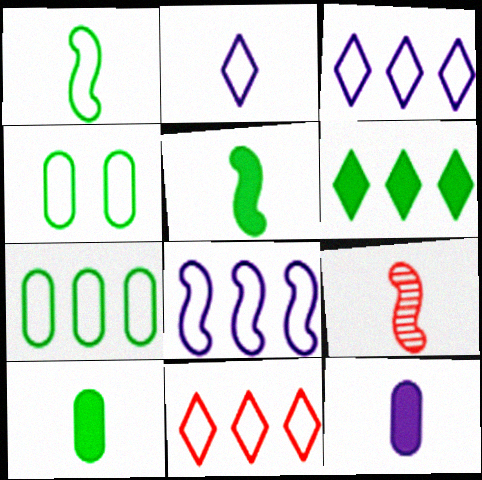[[2, 9, 10], 
[7, 8, 11]]